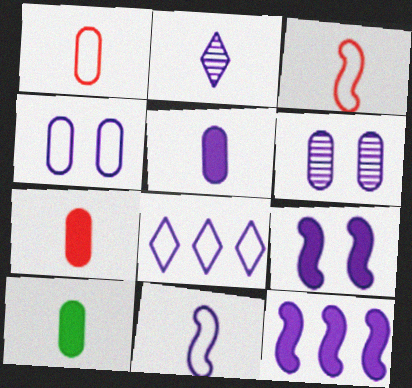[[2, 3, 10], 
[2, 4, 12], 
[2, 5, 11], 
[4, 8, 11], 
[5, 7, 10]]